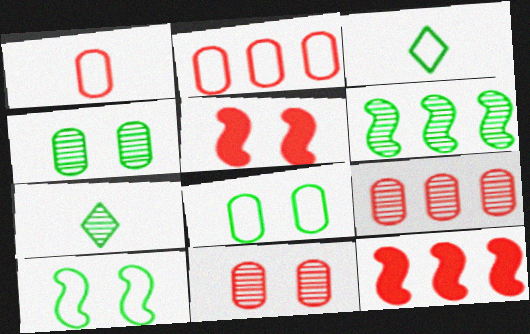[[4, 6, 7]]